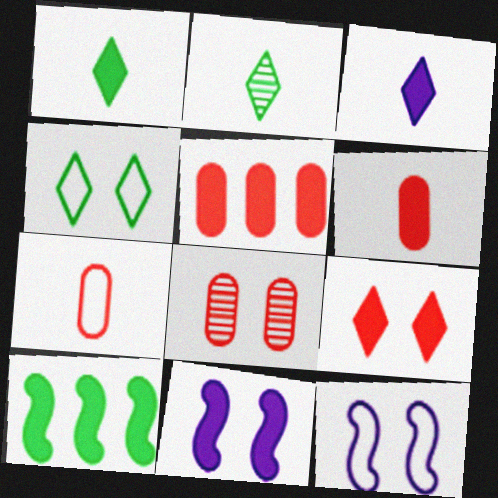[[1, 5, 11], 
[2, 5, 12], 
[4, 8, 11], 
[5, 7, 8]]